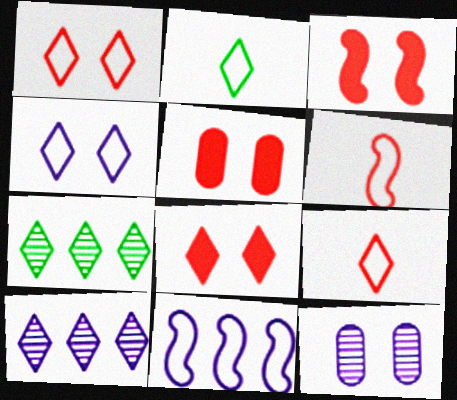[[2, 8, 10], 
[3, 5, 8]]